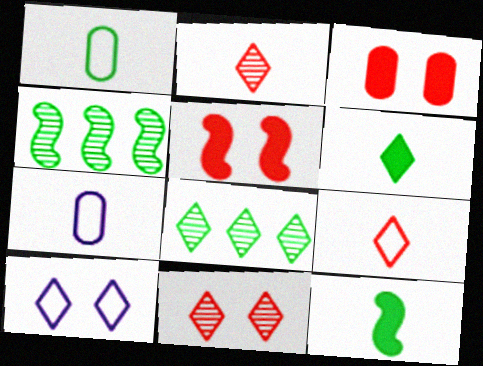[[2, 7, 12], 
[5, 7, 8]]